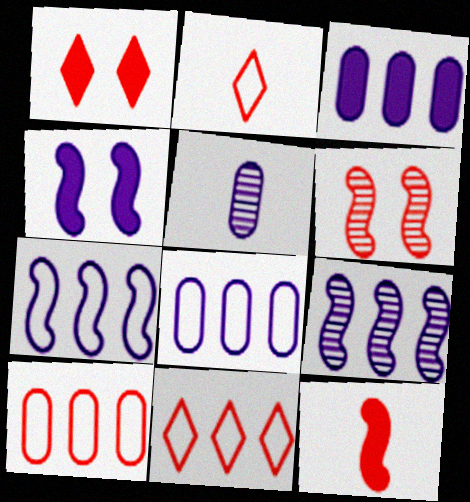[]